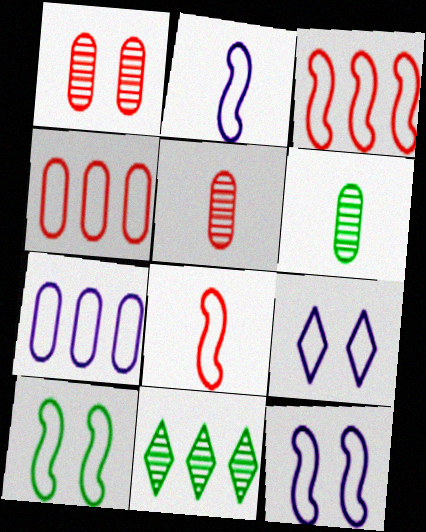[[2, 3, 10], 
[2, 7, 9]]